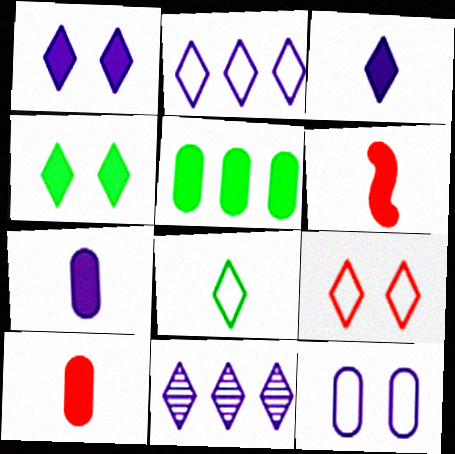[[1, 5, 6], 
[2, 8, 9]]